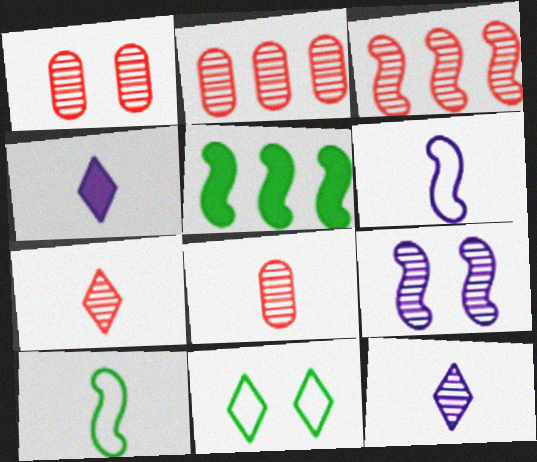[[1, 2, 8], 
[1, 3, 7], 
[4, 8, 10]]